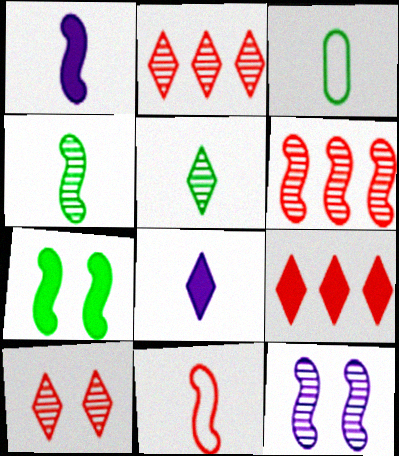[[1, 4, 11], 
[3, 9, 12], 
[4, 6, 12]]